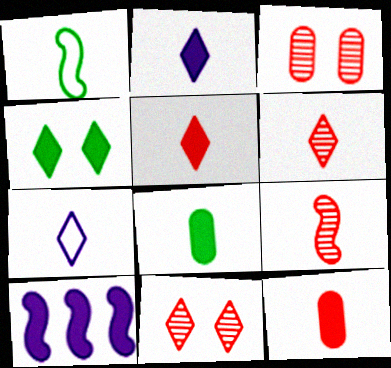[[4, 10, 12], 
[7, 8, 9]]